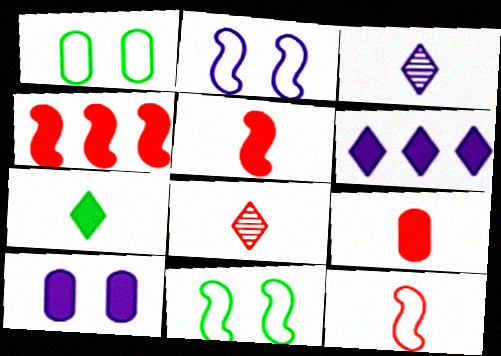[[1, 3, 4], 
[4, 7, 10], 
[8, 9, 12]]